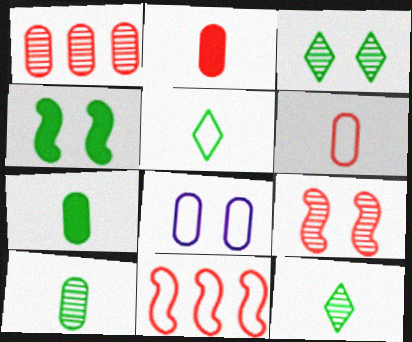[[1, 7, 8], 
[5, 8, 11]]